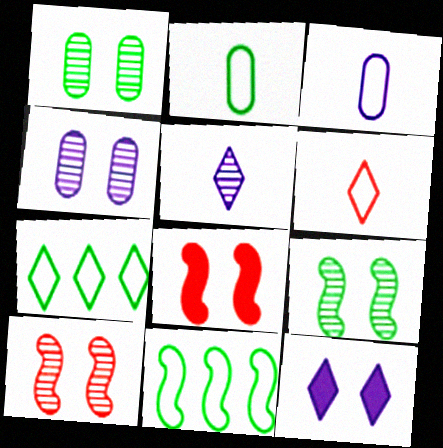[]